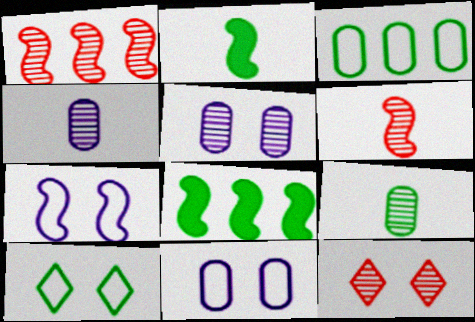[[1, 2, 7], 
[6, 7, 8], 
[8, 9, 10]]